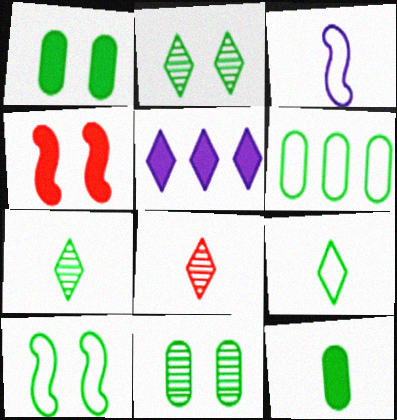[[1, 2, 10], 
[3, 8, 12], 
[4, 5, 12], 
[6, 9, 10], 
[6, 11, 12]]